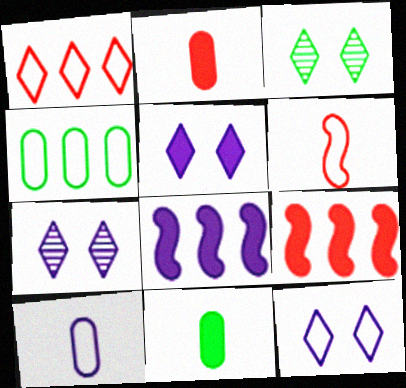[[3, 9, 10], 
[4, 6, 12], 
[5, 7, 12], 
[5, 9, 11], 
[7, 8, 10]]